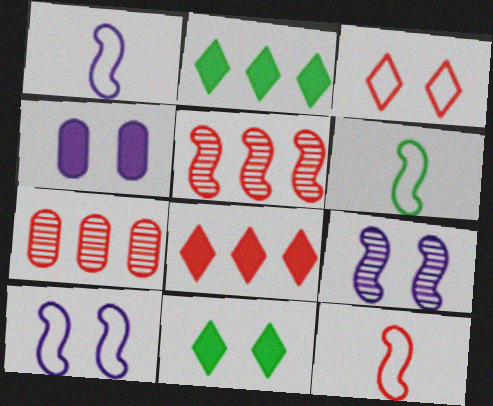[[1, 6, 12], 
[1, 7, 11]]